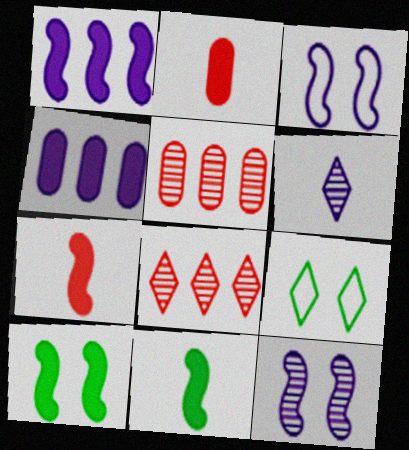[[1, 7, 10], 
[3, 4, 6]]